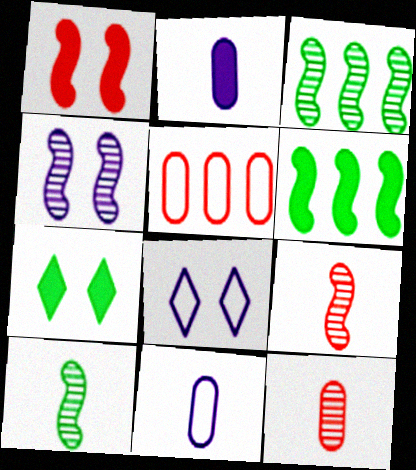[[3, 4, 9], 
[6, 8, 12]]